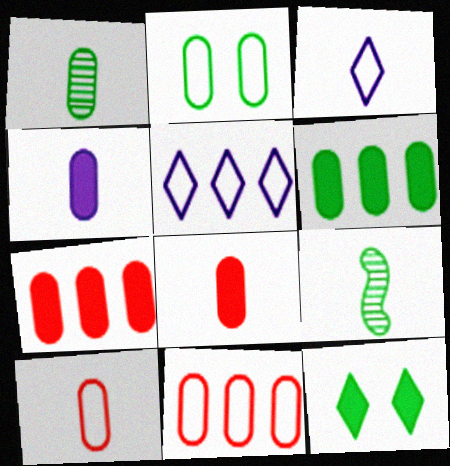[[1, 2, 6], 
[1, 4, 10], 
[3, 8, 9]]